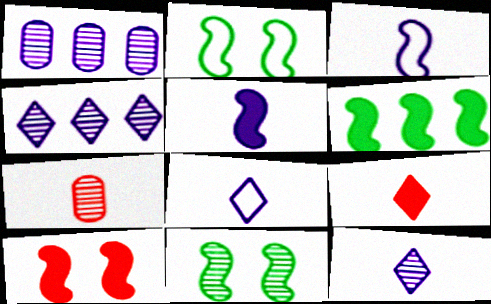[[1, 2, 9], 
[4, 7, 11], 
[5, 6, 10]]